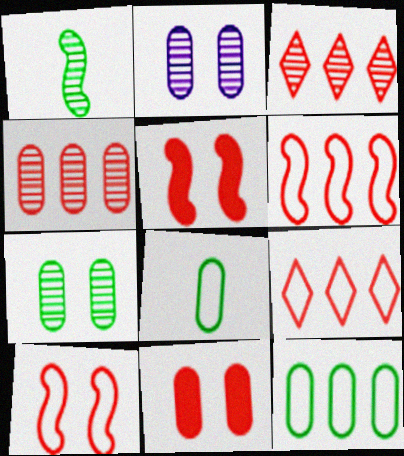[[1, 2, 3]]